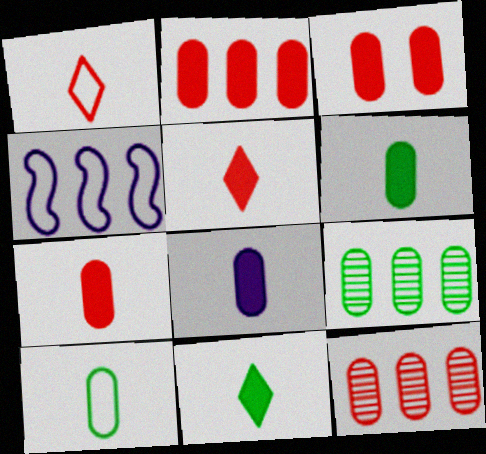[[2, 3, 7], 
[6, 7, 8]]